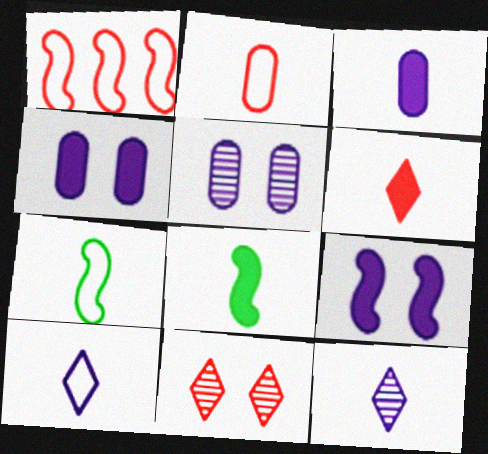[[2, 7, 10], 
[2, 8, 12], 
[3, 6, 8]]